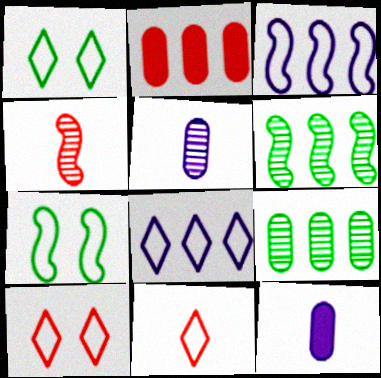[[1, 8, 11], 
[2, 4, 10], 
[2, 6, 8], 
[6, 10, 12]]